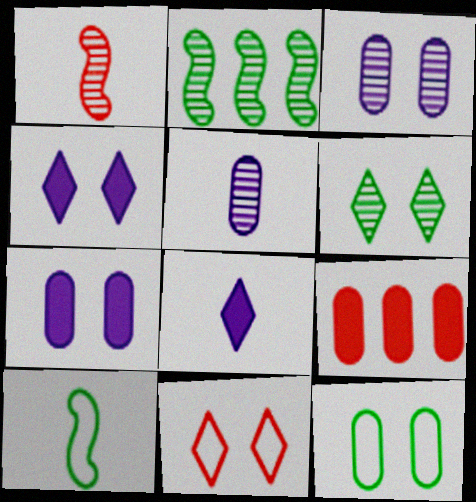[[1, 9, 11], 
[4, 6, 11], 
[5, 9, 12]]